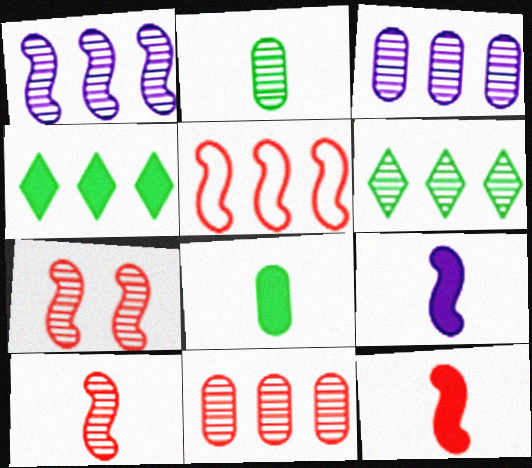[[1, 6, 11], 
[3, 4, 5], 
[5, 7, 12]]